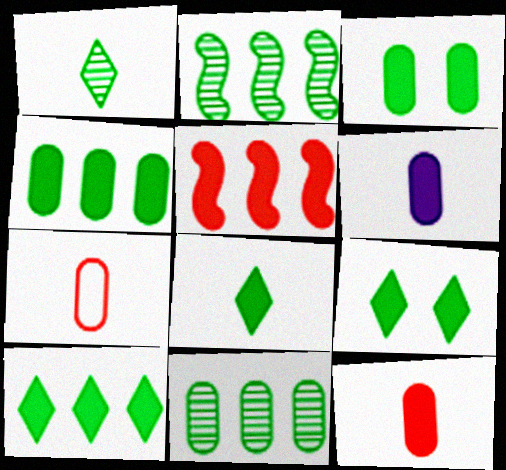[[5, 6, 9], 
[8, 9, 10]]